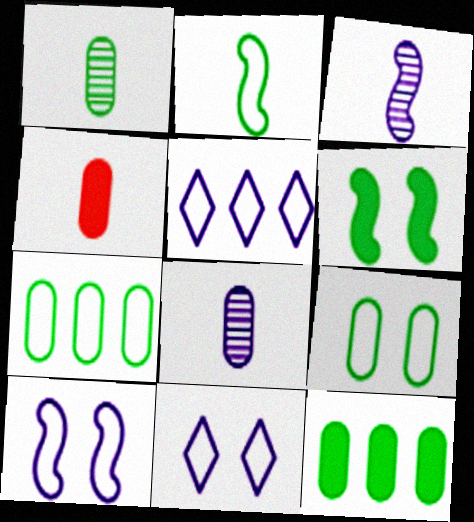[[1, 9, 12]]